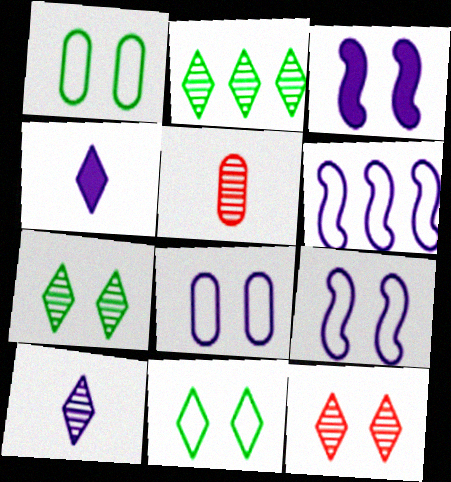[[1, 3, 12], 
[2, 10, 12]]